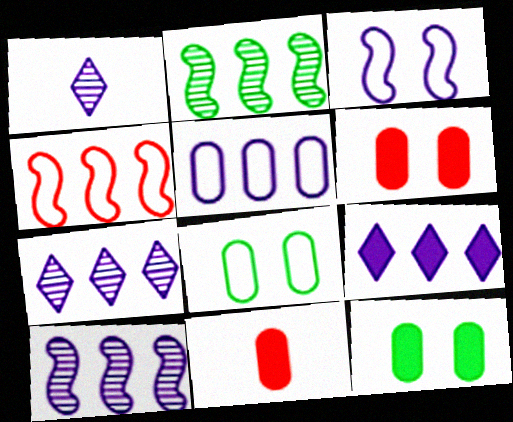[[1, 4, 12], 
[5, 9, 10]]